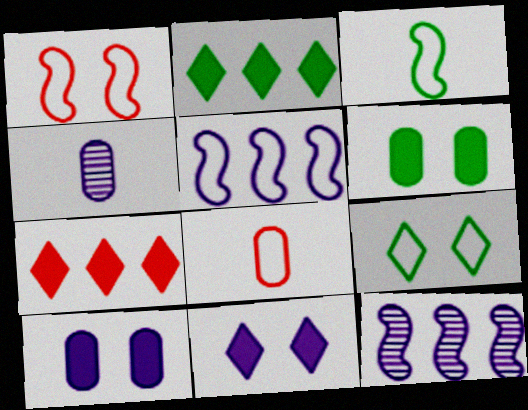[[1, 2, 4], 
[1, 3, 5], 
[4, 5, 11], 
[5, 8, 9]]